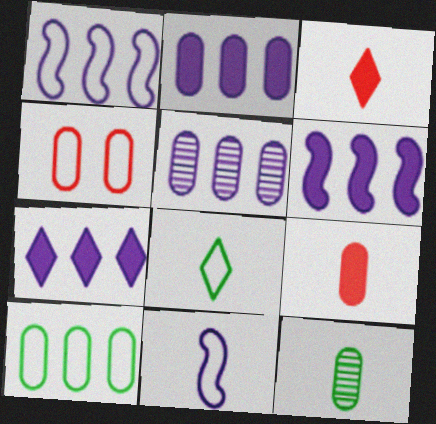[[1, 4, 8], 
[1, 5, 7], 
[2, 4, 12], 
[2, 6, 7], 
[3, 11, 12]]